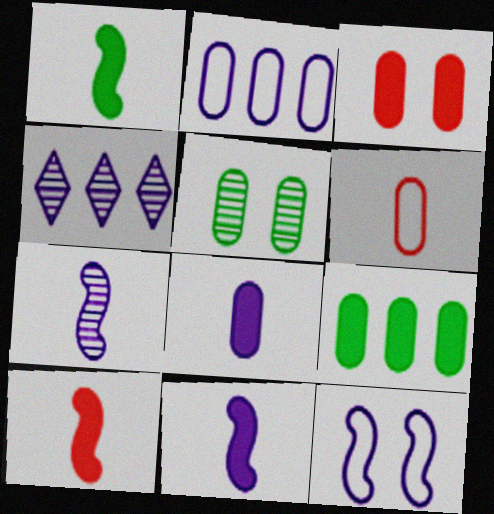[[1, 10, 11], 
[3, 8, 9], 
[4, 8, 12]]